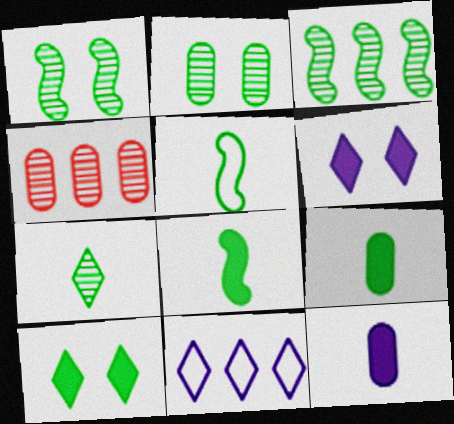[[2, 3, 7], 
[4, 5, 6], 
[5, 7, 9]]